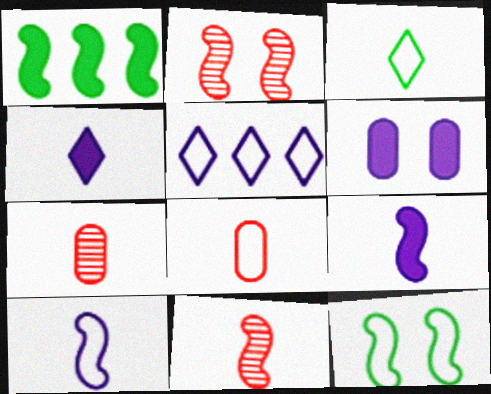[[1, 2, 10], 
[3, 7, 9], 
[3, 8, 10], 
[5, 8, 12]]